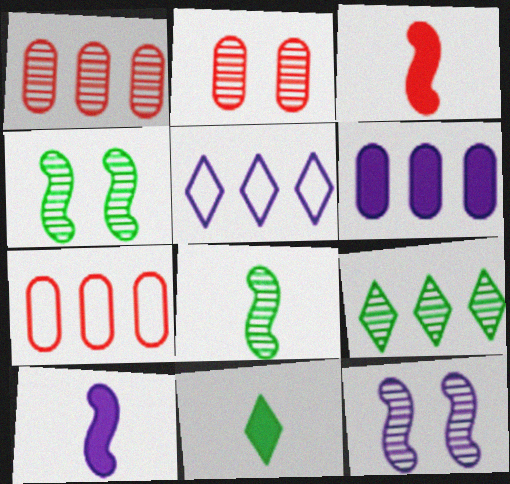[[7, 11, 12]]